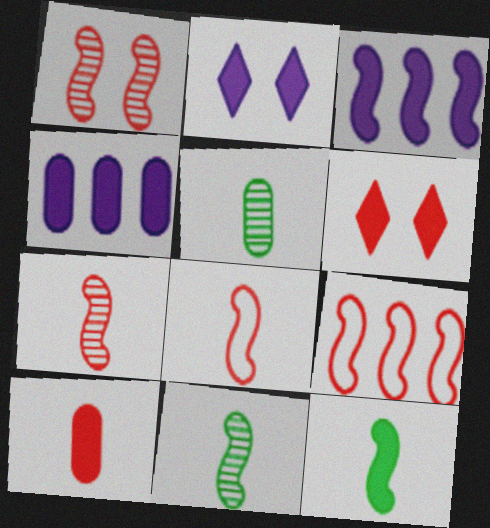[[2, 5, 9], 
[4, 6, 12]]